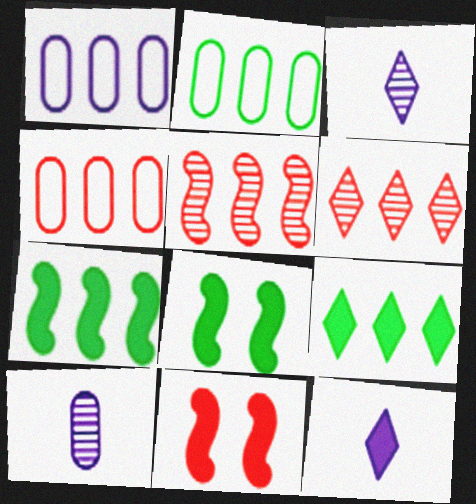[[1, 2, 4], 
[1, 5, 9], 
[1, 6, 7], 
[2, 3, 11], 
[3, 4, 8]]